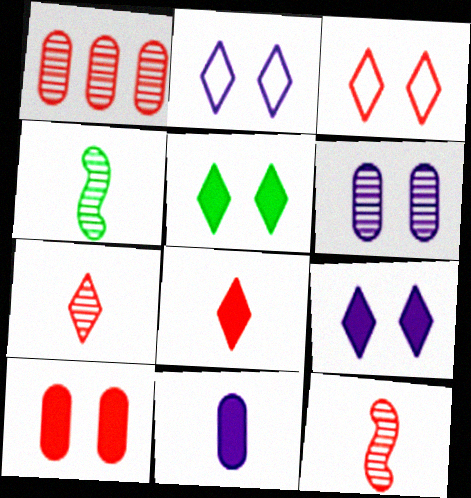[]